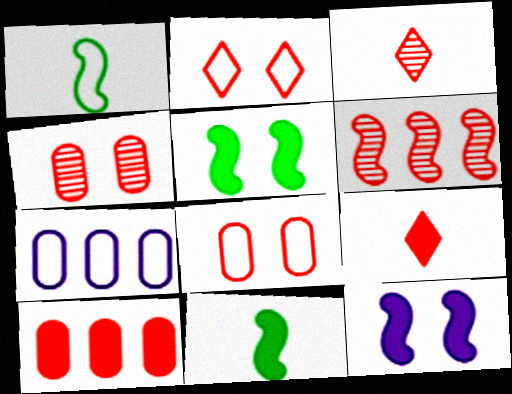[[1, 2, 7], 
[1, 6, 12], 
[3, 4, 6], 
[3, 5, 7], 
[6, 8, 9]]